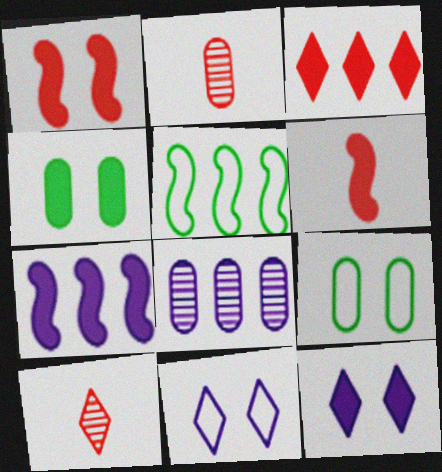[[1, 4, 12], 
[2, 5, 12], 
[3, 5, 8], 
[7, 9, 10]]